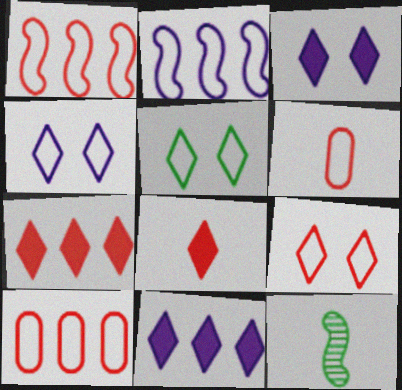[[1, 6, 9], 
[2, 5, 6], 
[3, 10, 12], 
[4, 5, 9]]